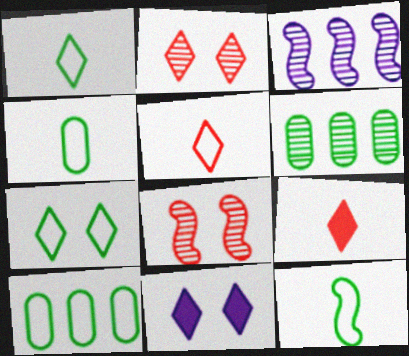[[1, 4, 12], 
[2, 7, 11], 
[7, 10, 12]]